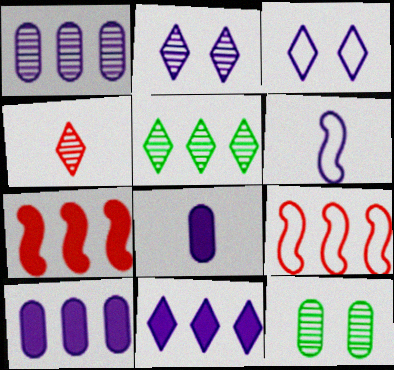[[2, 4, 5], 
[2, 6, 10], 
[5, 9, 10]]